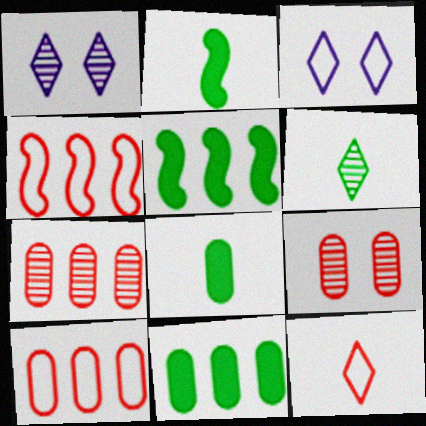[[1, 2, 10], 
[1, 4, 8], 
[2, 3, 7]]